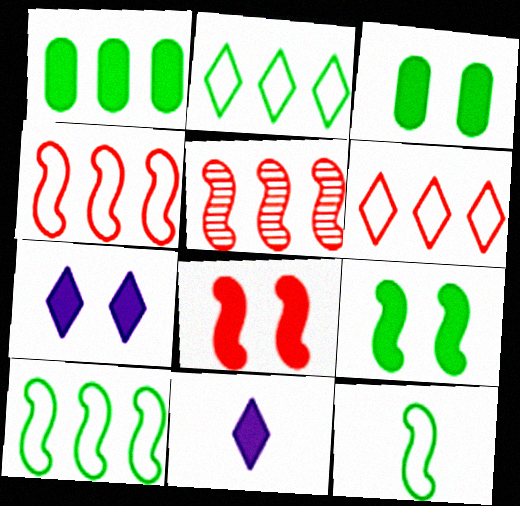[[1, 8, 11], 
[3, 7, 8]]